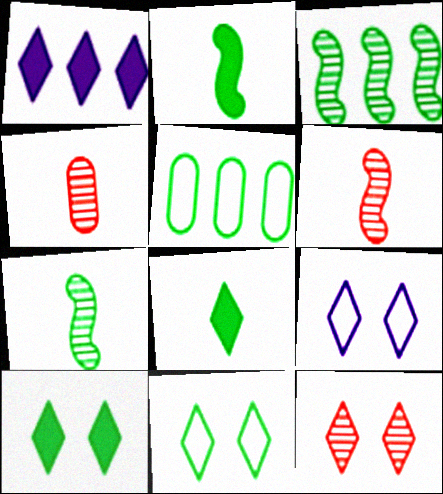[[5, 7, 10], 
[9, 10, 12]]